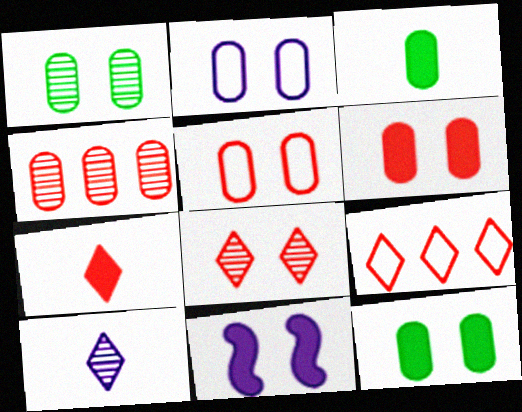[[1, 2, 6], 
[2, 3, 4], 
[7, 8, 9]]